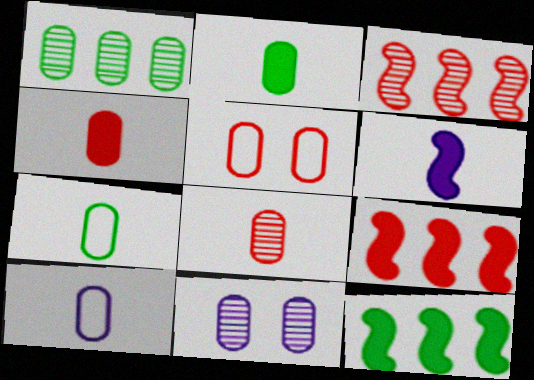[[1, 8, 11], 
[2, 8, 10]]